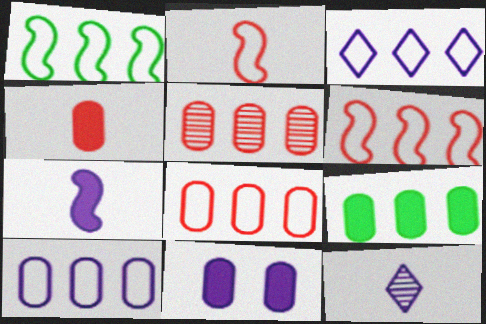[[1, 3, 8], 
[4, 9, 11], 
[5, 9, 10]]